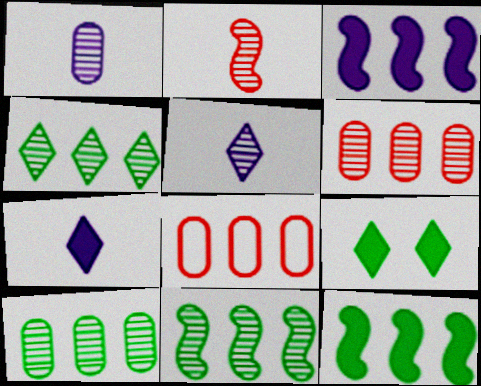[[3, 4, 8], 
[4, 10, 11]]